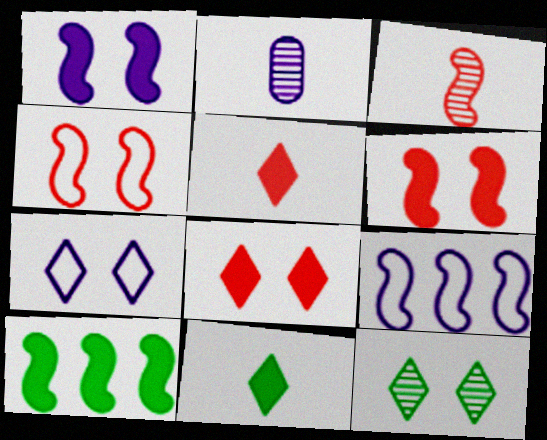[[7, 8, 12]]